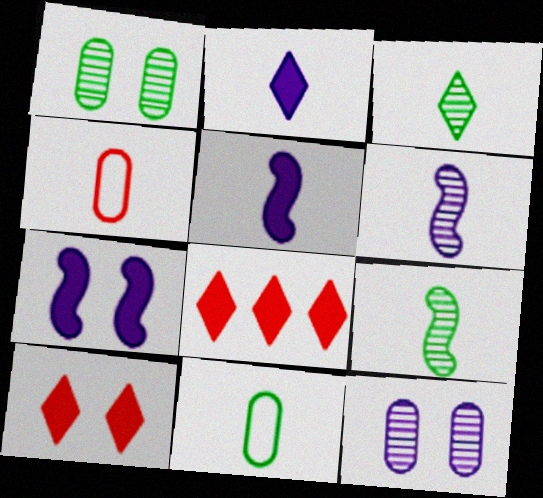[[2, 4, 9], 
[3, 4, 5]]